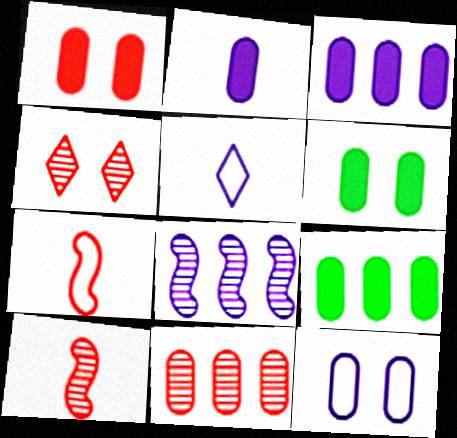[[1, 2, 9], 
[4, 10, 11]]